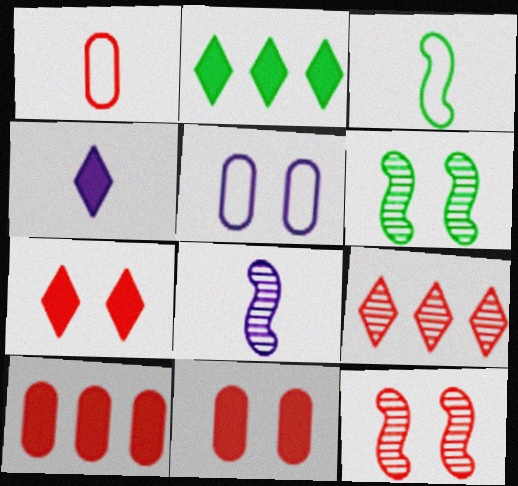[[2, 4, 7], 
[5, 6, 7]]